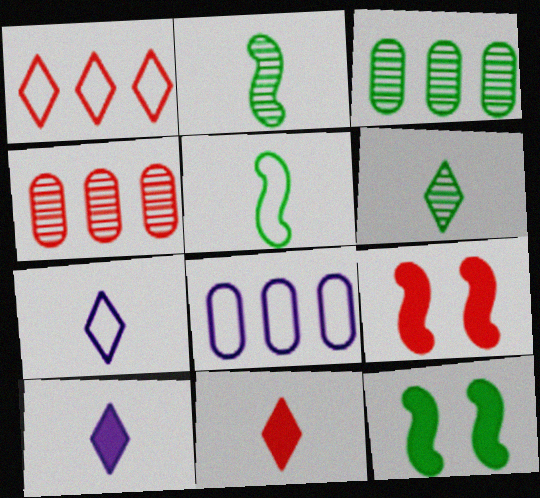[[3, 7, 9], 
[4, 7, 12], 
[6, 7, 11], 
[6, 8, 9]]